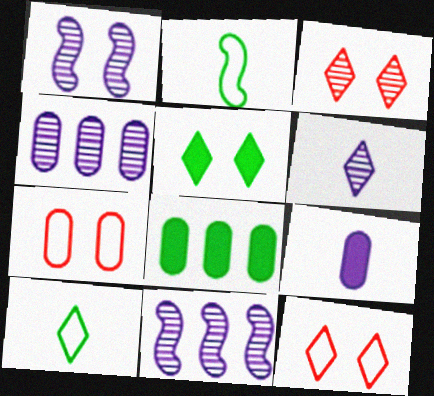[[1, 4, 6], 
[1, 5, 7]]